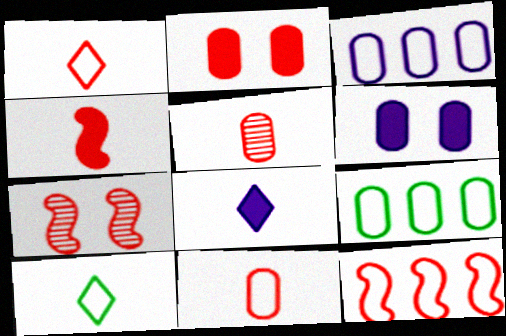[[1, 4, 5], 
[4, 7, 12], 
[5, 6, 9], 
[7, 8, 9]]